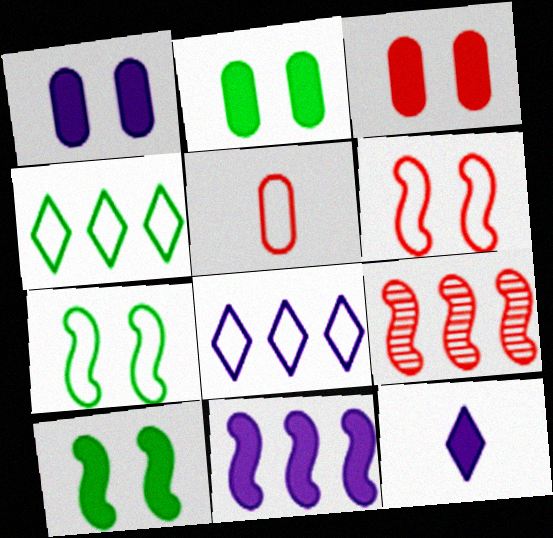[[1, 2, 3], 
[1, 11, 12], 
[5, 7, 8]]